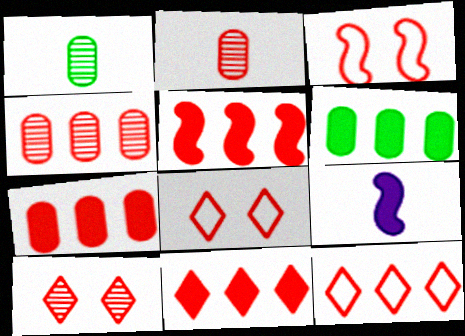[[2, 3, 11], 
[2, 5, 8], 
[4, 5, 12], 
[5, 7, 11]]